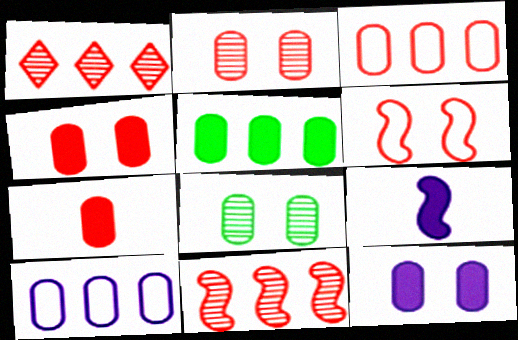[[1, 6, 7], 
[2, 3, 7], 
[5, 7, 12], 
[7, 8, 10]]